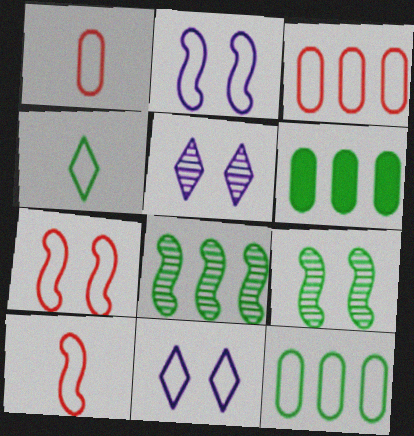[[2, 3, 4], 
[4, 6, 9], 
[5, 6, 10], 
[10, 11, 12]]